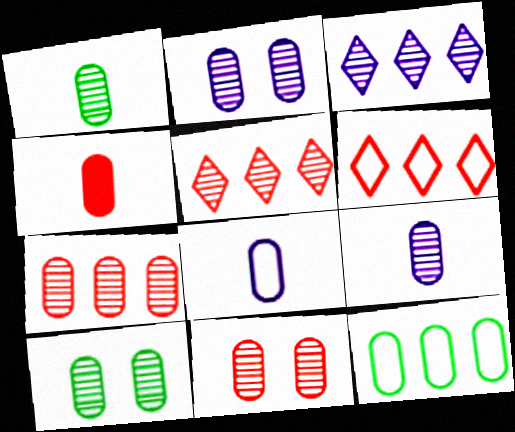[[1, 2, 7], 
[1, 4, 8], 
[2, 4, 12], 
[2, 10, 11], 
[7, 9, 10]]